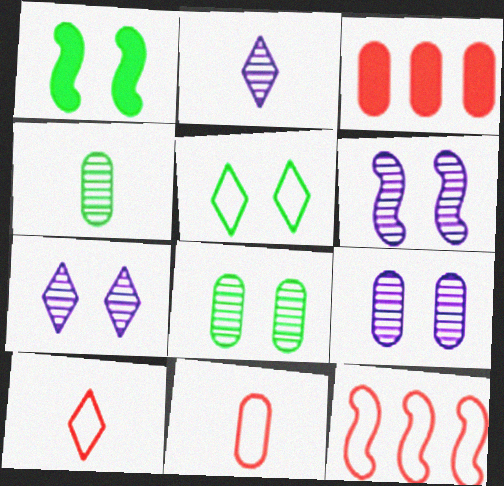[[1, 5, 8], 
[6, 7, 9]]